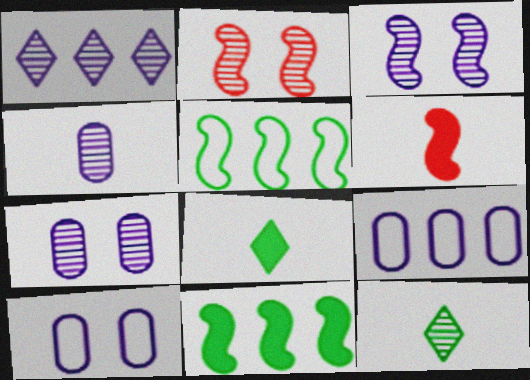[[1, 3, 4], 
[2, 8, 9], 
[3, 5, 6]]